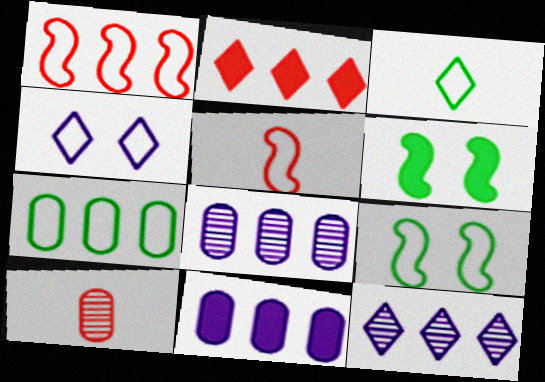[[3, 7, 9], 
[4, 5, 7]]